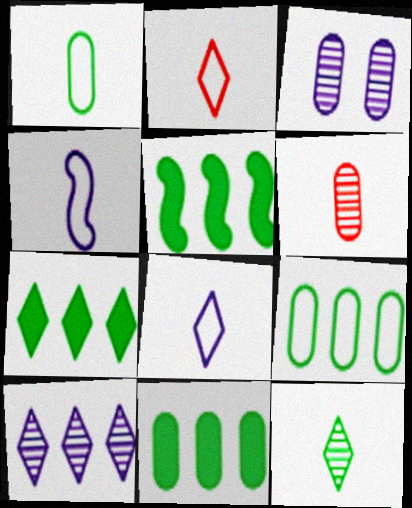[[1, 2, 4], 
[2, 3, 5], 
[5, 7, 11]]